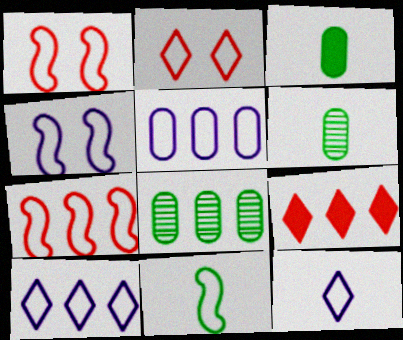[[2, 5, 11], 
[4, 5, 12], 
[4, 6, 9], 
[4, 7, 11]]